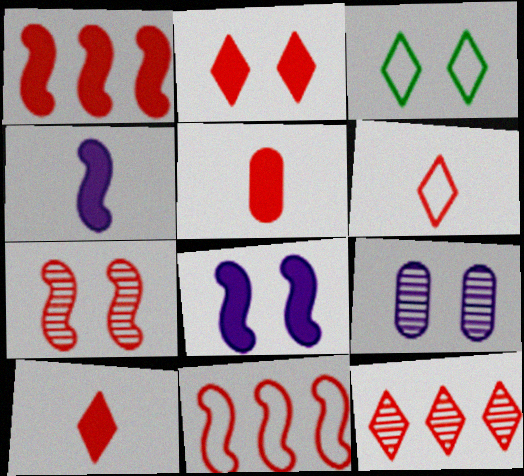[[1, 2, 5], 
[2, 6, 12]]